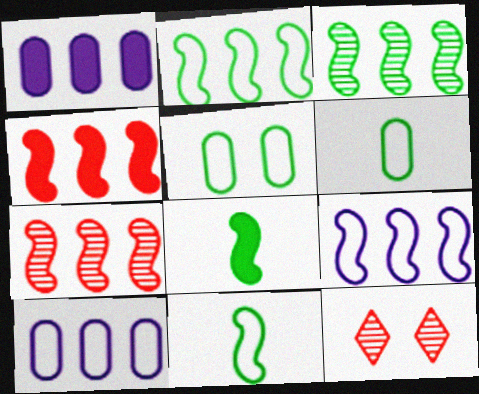[[1, 11, 12], 
[3, 4, 9], 
[8, 10, 12]]